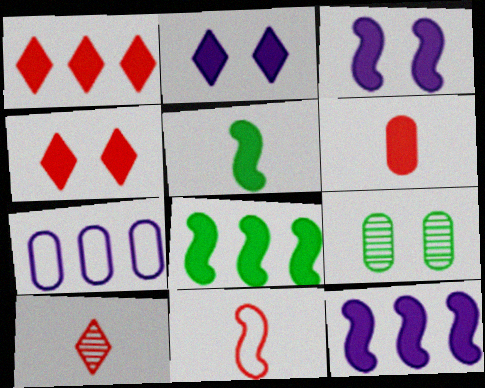[[2, 6, 8], 
[6, 7, 9], 
[6, 10, 11]]